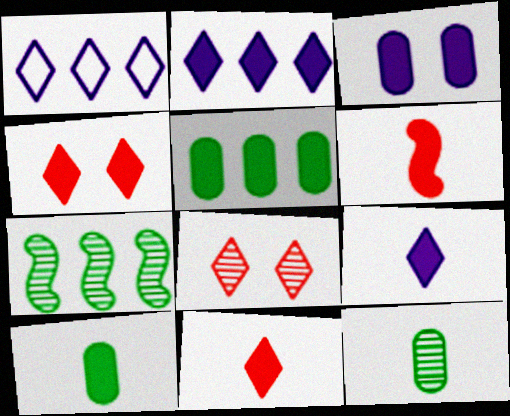[[6, 9, 10]]